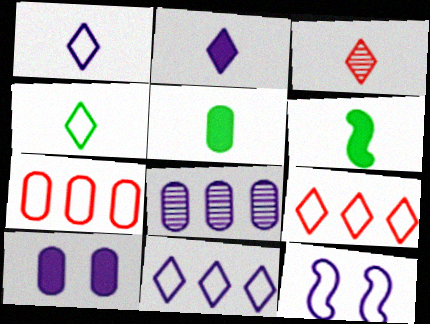[[2, 3, 4], 
[2, 8, 12], 
[4, 7, 12]]